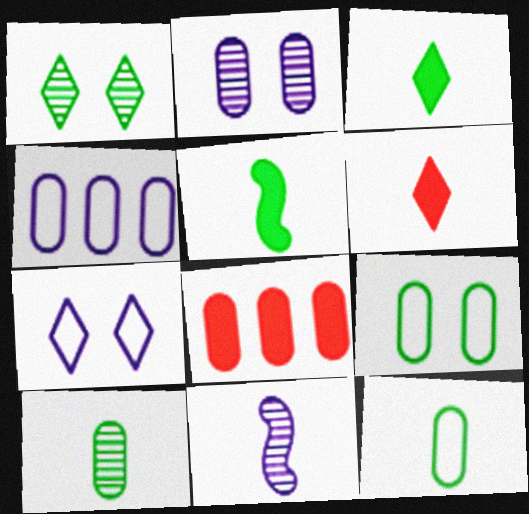[[2, 8, 12], 
[6, 11, 12]]